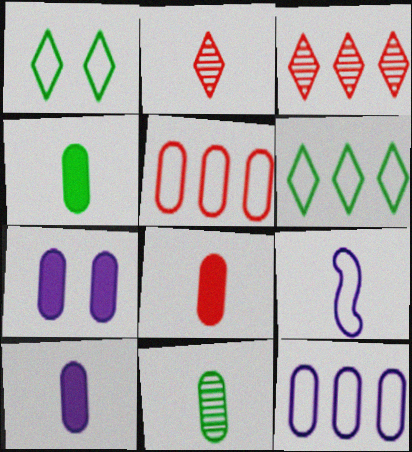[[1, 5, 9], 
[2, 4, 9], 
[4, 8, 10], 
[5, 7, 11]]